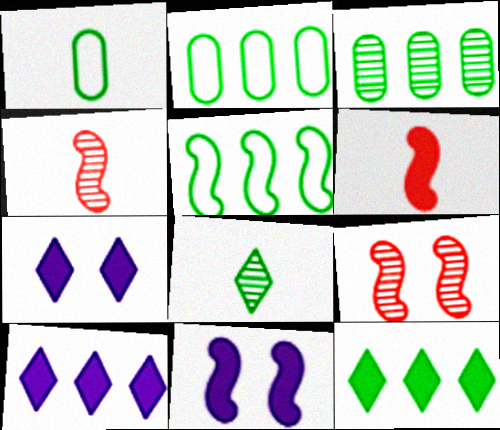[[1, 9, 10], 
[2, 4, 7], 
[3, 5, 12], 
[4, 5, 11]]